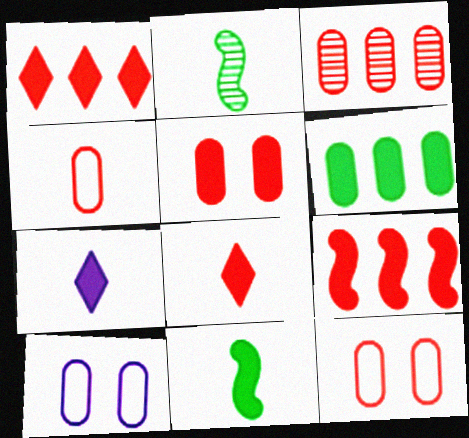[[1, 2, 10], 
[2, 4, 7], 
[3, 4, 5], 
[5, 8, 9]]